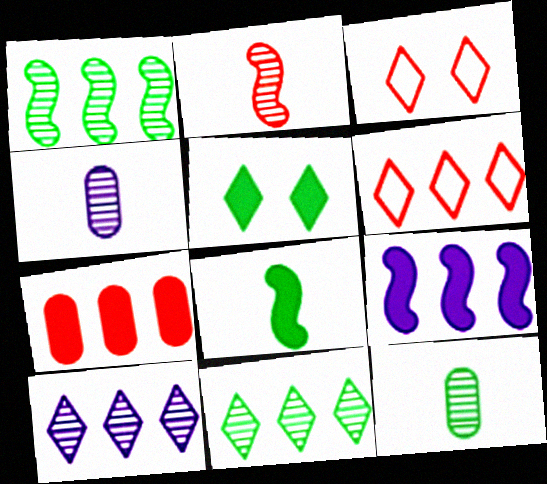[[2, 3, 7], 
[3, 9, 12]]